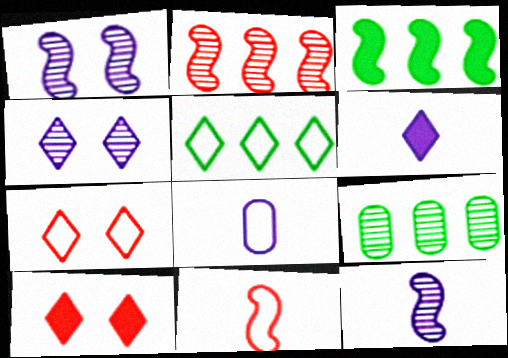[[1, 3, 11], 
[3, 5, 9], 
[6, 8, 12]]